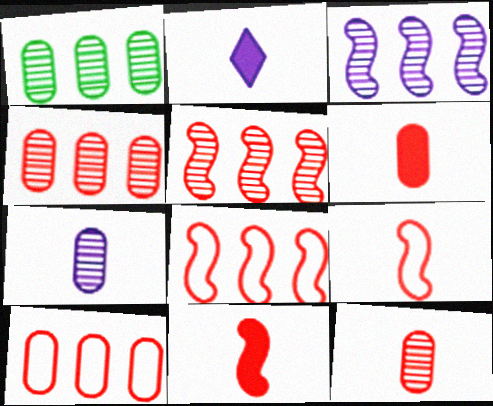[]